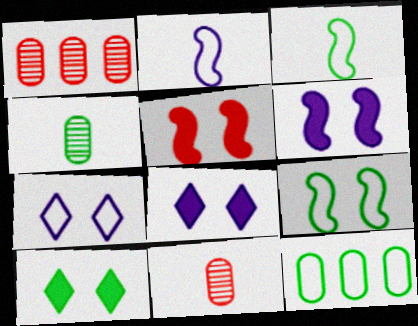[[1, 2, 10], 
[1, 3, 8]]